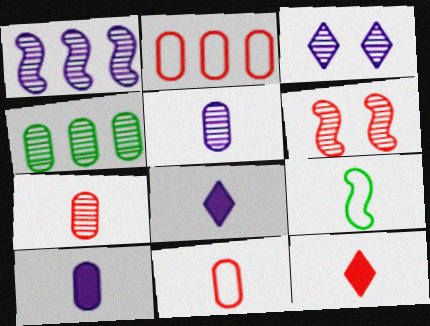[[1, 3, 5], 
[2, 6, 12], 
[5, 9, 12], 
[7, 8, 9]]